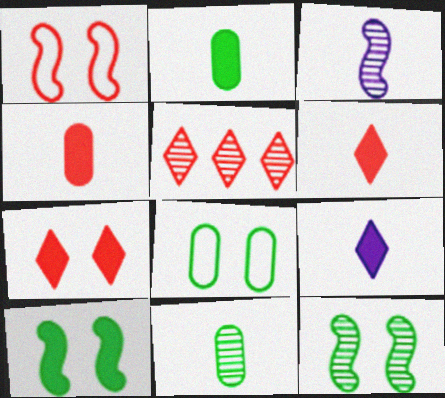[[1, 4, 5]]